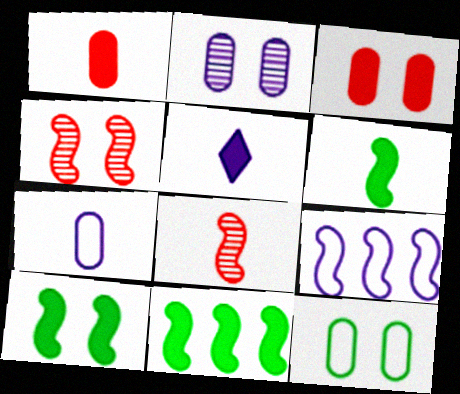[[1, 5, 6], 
[2, 3, 12], 
[2, 5, 9], 
[3, 5, 11], 
[4, 6, 9], 
[6, 10, 11], 
[8, 9, 10]]